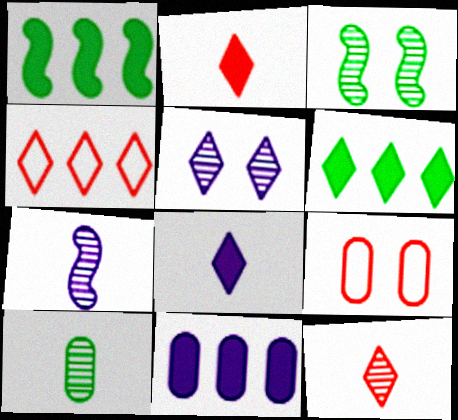[[6, 7, 9], 
[7, 10, 12], 
[9, 10, 11]]